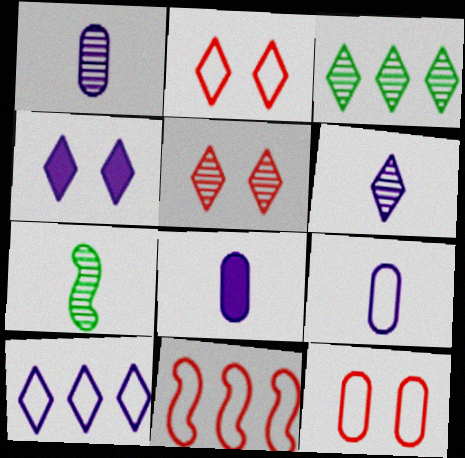[[1, 8, 9], 
[3, 5, 6], 
[4, 6, 10]]